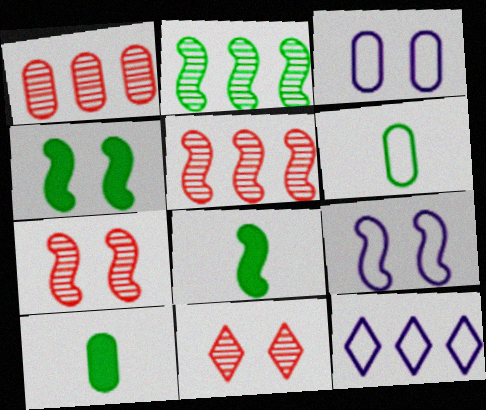[[1, 3, 10], 
[3, 4, 11], 
[4, 7, 9], 
[5, 8, 9], 
[7, 10, 12]]